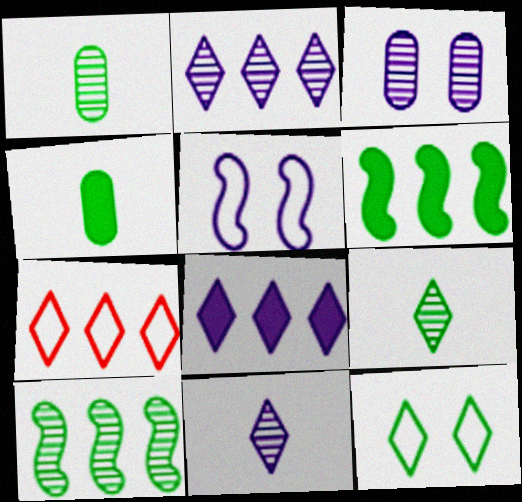[[1, 6, 12], 
[4, 10, 12]]